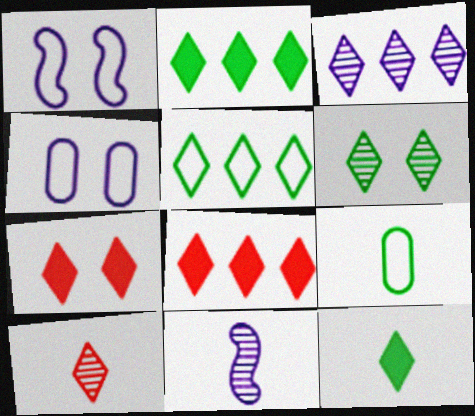[[3, 5, 8], 
[3, 6, 10], 
[5, 6, 12]]